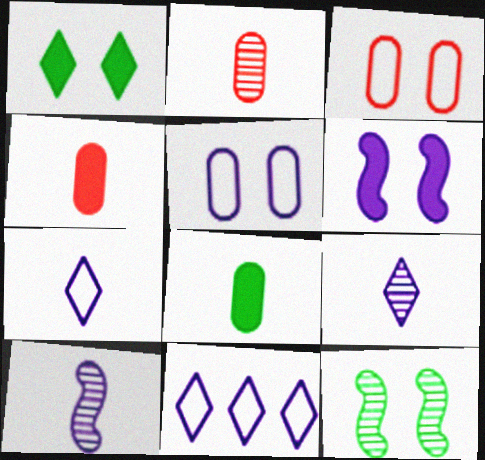[[4, 11, 12]]